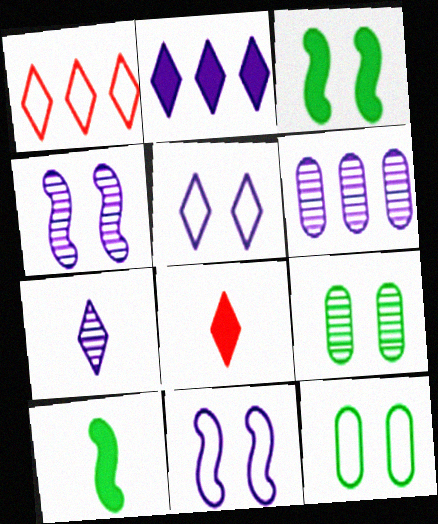[[2, 5, 7], 
[4, 6, 7]]